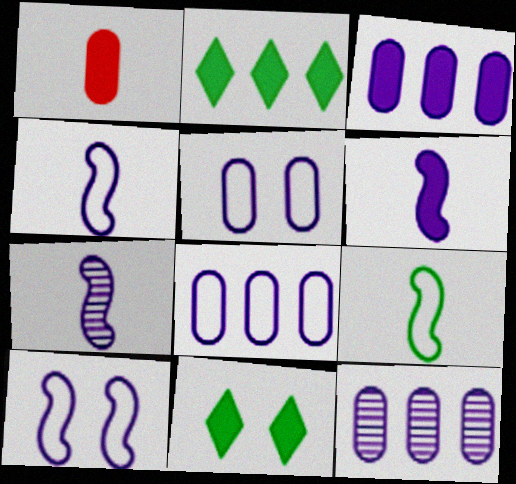[[3, 8, 12], 
[4, 6, 7]]